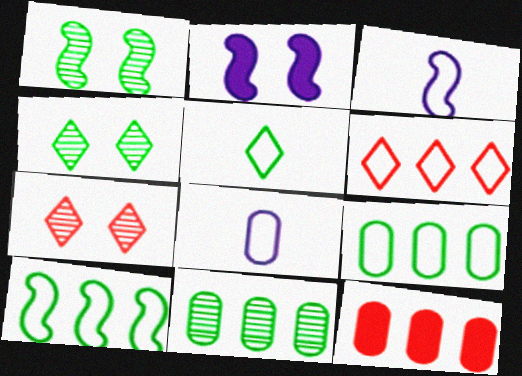[[3, 4, 12]]